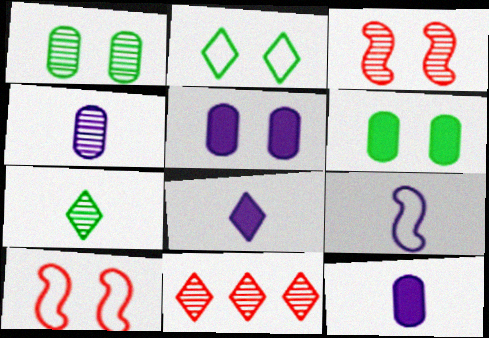[[2, 3, 5], 
[2, 8, 11], 
[4, 8, 9], 
[6, 9, 11]]